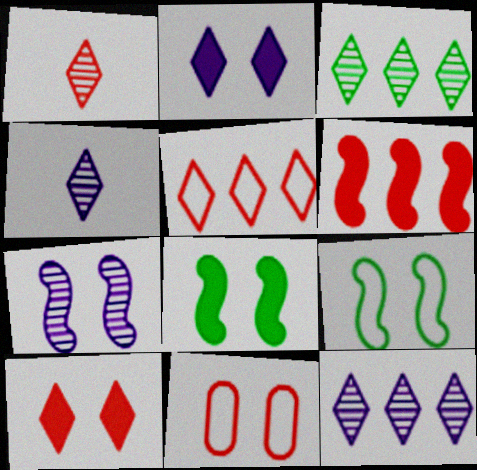[[1, 5, 10], 
[1, 6, 11]]